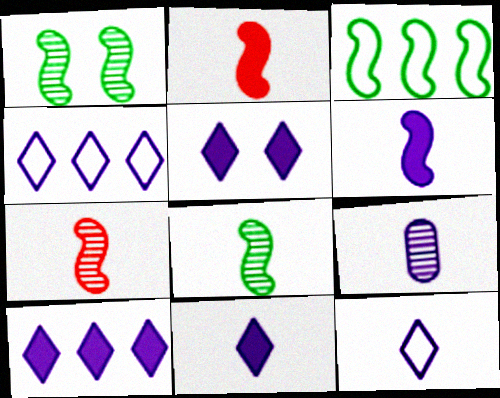[[5, 10, 11], 
[6, 9, 12]]